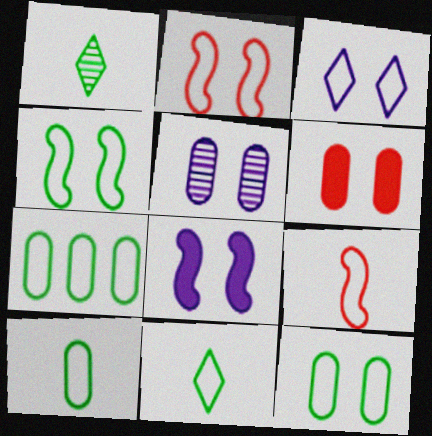[[2, 3, 12], 
[3, 5, 8], 
[3, 7, 9], 
[4, 7, 11], 
[5, 6, 12], 
[7, 10, 12]]